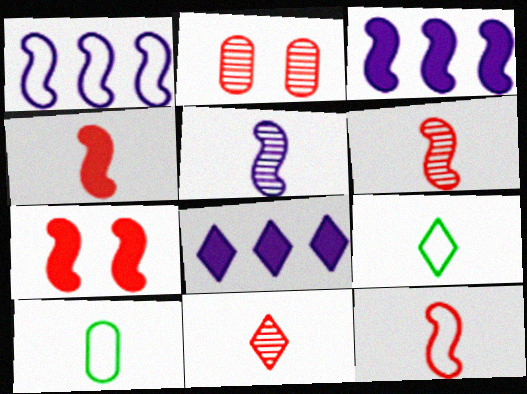[[2, 3, 9], 
[4, 6, 12]]